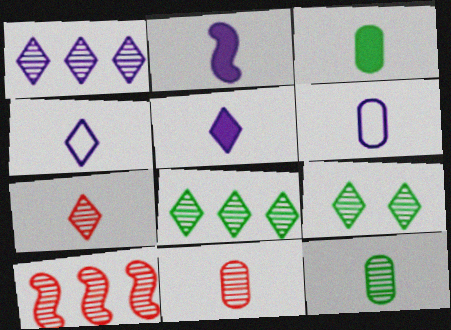[[1, 7, 9], 
[3, 6, 11]]